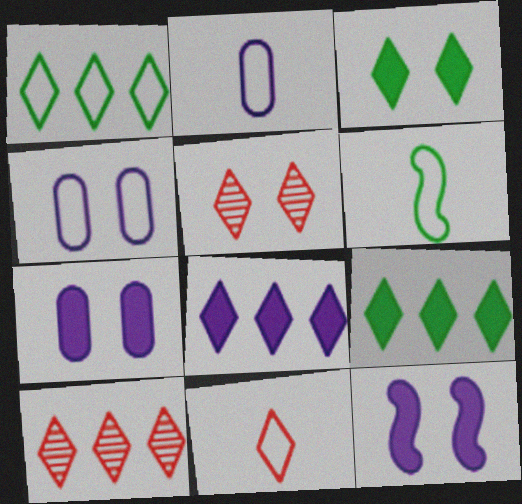[[1, 8, 10], 
[2, 6, 11], 
[6, 7, 10]]